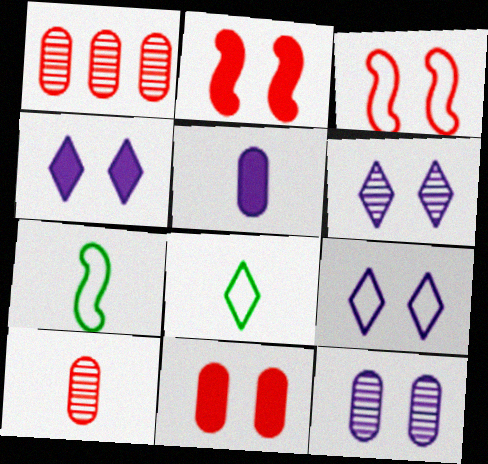[[1, 4, 7], 
[4, 6, 9]]